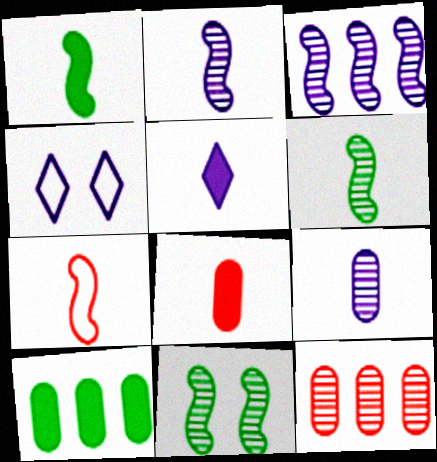[[1, 2, 7], 
[1, 4, 12], 
[1, 5, 8]]